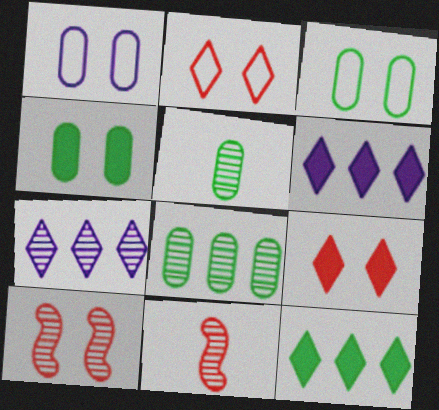[[1, 11, 12], 
[3, 6, 11], 
[5, 7, 10]]